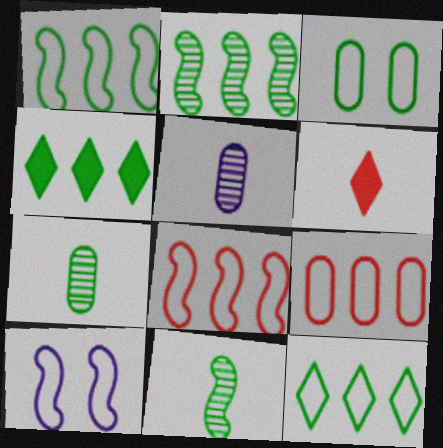[[3, 4, 11]]